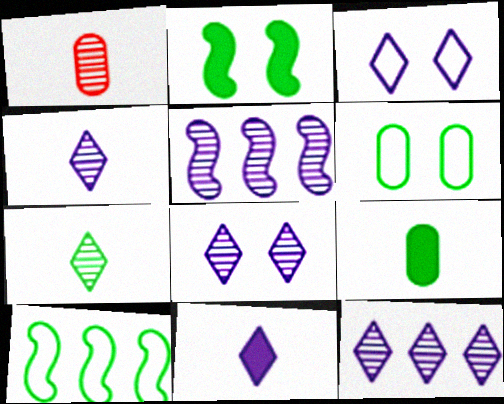[[3, 11, 12], 
[4, 8, 12]]